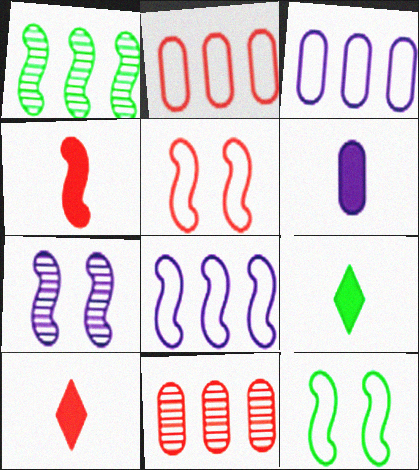[[2, 7, 9], 
[4, 6, 9], 
[5, 10, 11]]